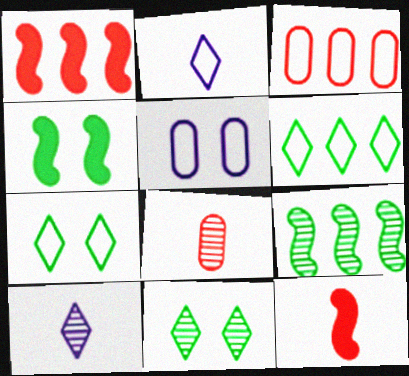[[3, 4, 10]]